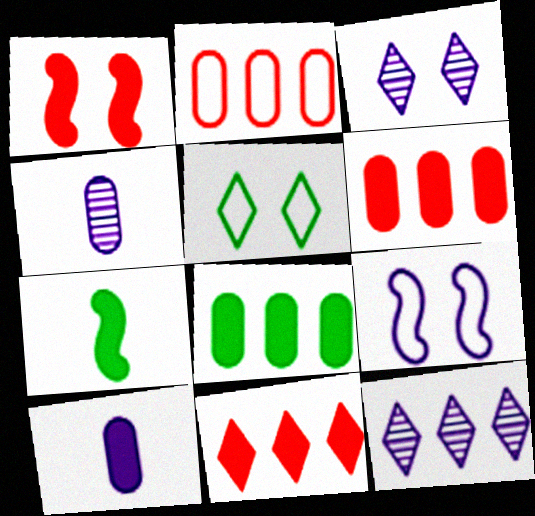[[2, 3, 7], 
[9, 10, 12]]